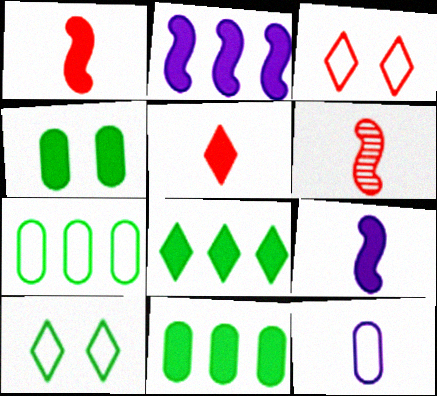[[2, 4, 5]]